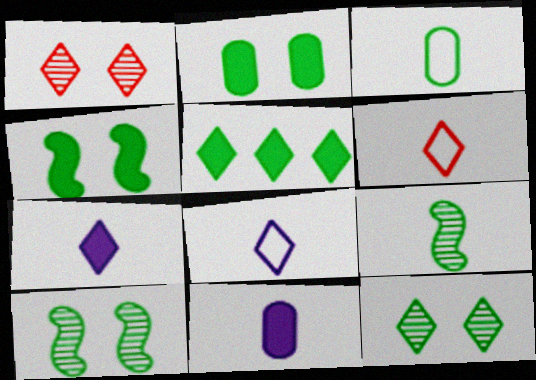[[1, 5, 8], 
[3, 5, 10], 
[6, 9, 11]]